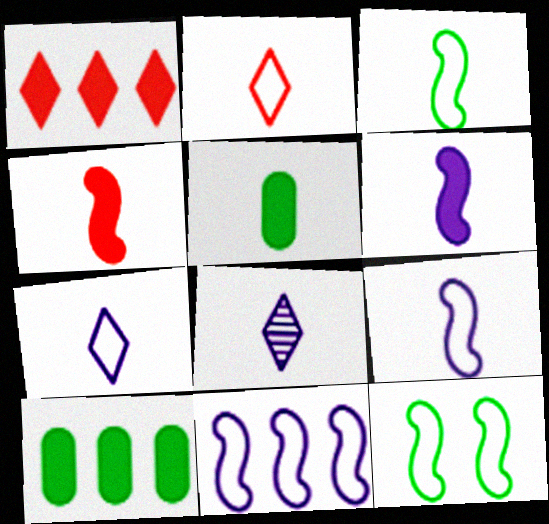[]